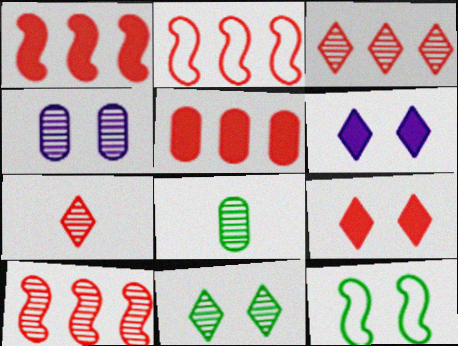[[1, 2, 10], 
[2, 3, 5], 
[2, 6, 8], 
[4, 9, 12]]